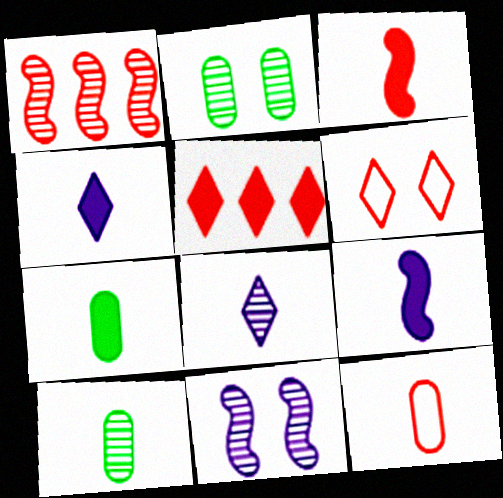[[1, 2, 8], 
[3, 4, 7]]